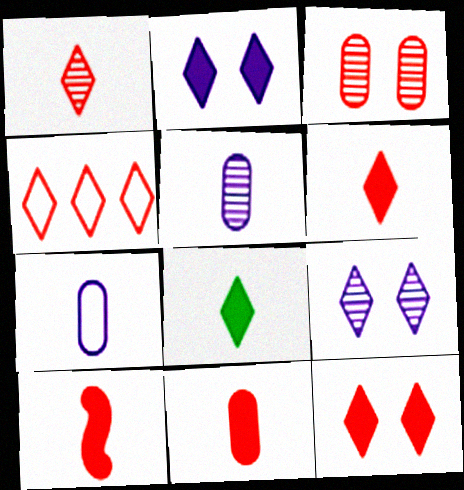[[1, 4, 12], 
[3, 4, 10], 
[4, 8, 9], 
[6, 10, 11]]